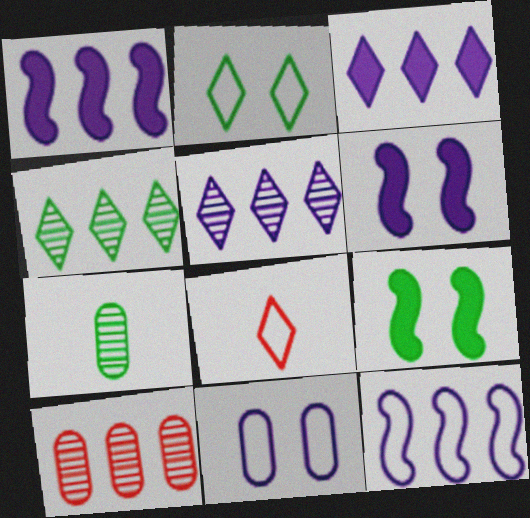[]